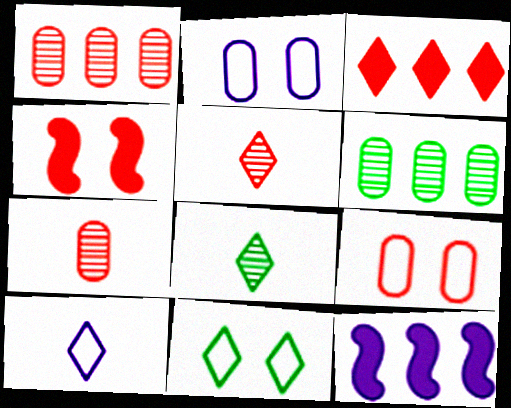[[4, 6, 10], 
[7, 11, 12], 
[8, 9, 12]]